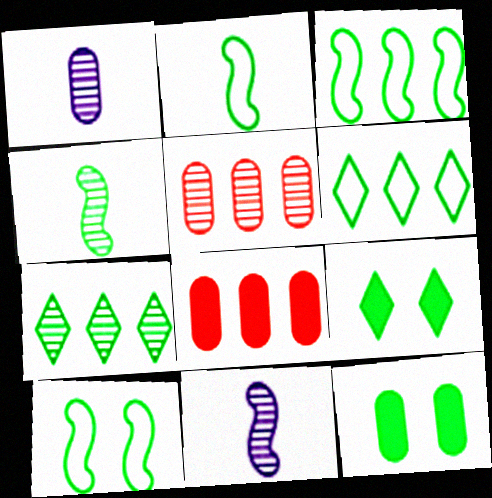[[2, 3, 10], 
[2, 7, 12], 
[4, 6, 12]]